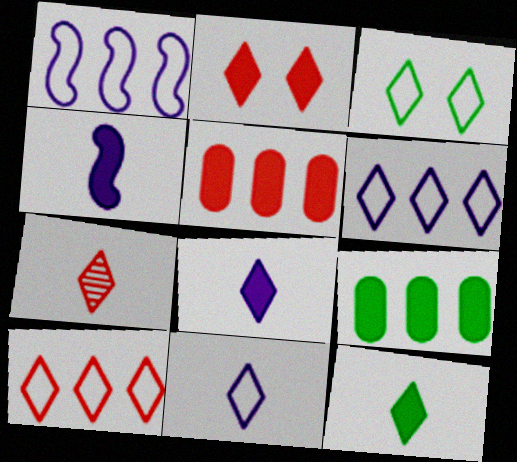[[2, 4, 9], 
[2, 7, 10], 
[3, 10, 11], 
[7, 11, 12]]